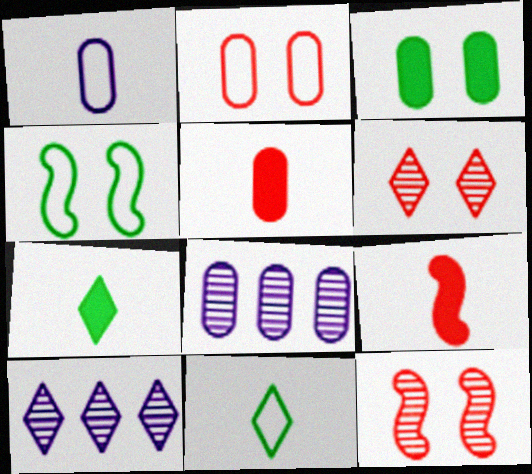[[4, 5, 10]]